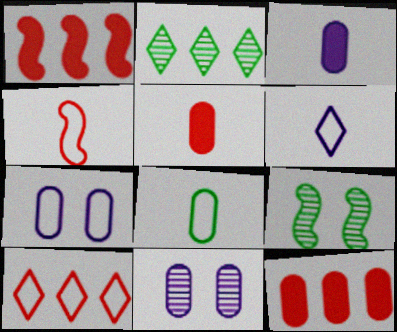[[3, 9, 10], 
[4, 6, 8], 
[6, 9, 12], 
[8, 11, 12]]